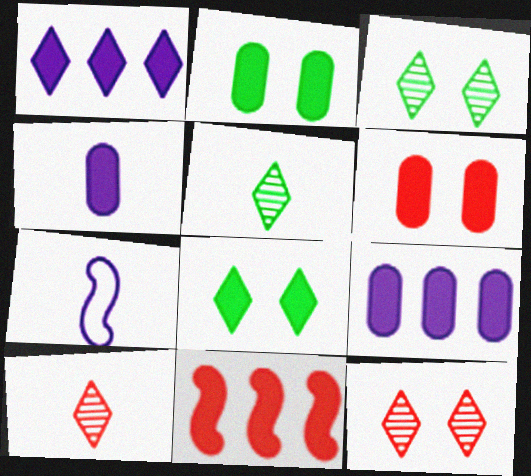[[4, 8, 11]]